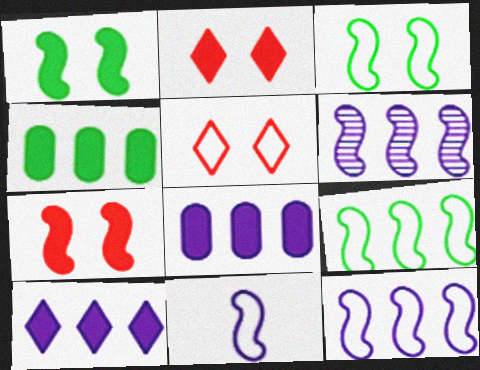[]